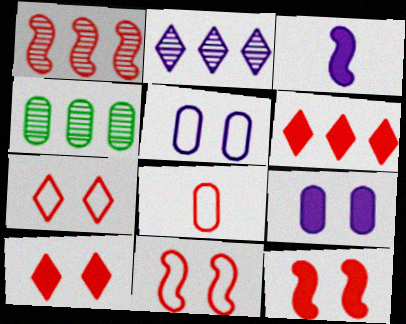[[1, 2, 4], 
[1, 8, 10], 
[2, 3, 5], 
[3, 4, 7], 
[4, 8, 9]]